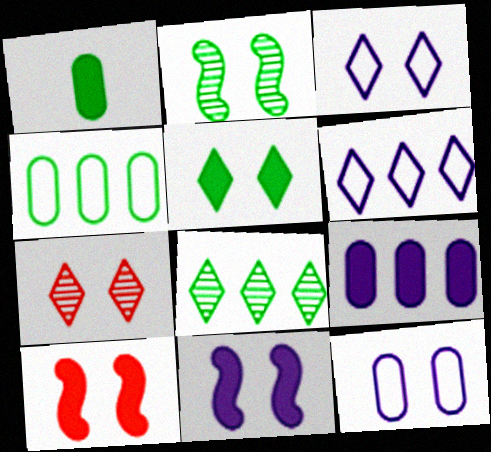[[3, 5, 7]]